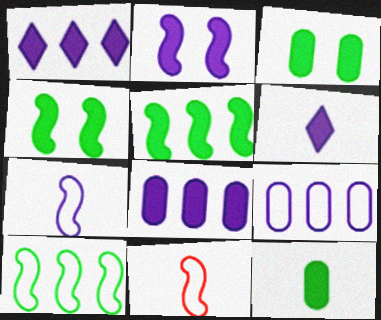[[2, 6, 8]]